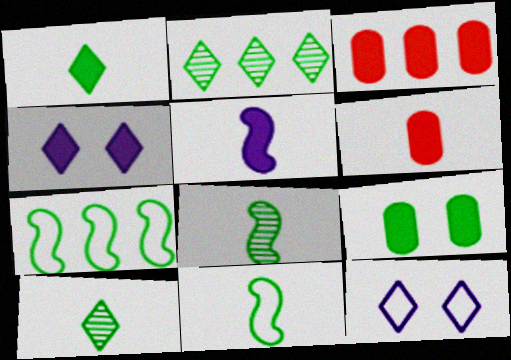[[1, 5, 6], 
[2, 9, 11], 
[3, 8, 12], 
[7, 9, 10]]